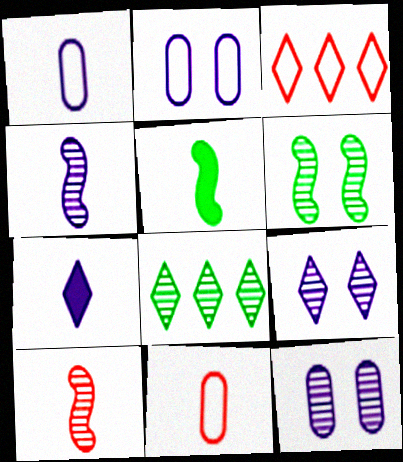[[1, 4, 7], 
[3, 5, 12], 
[8, 10, 12]]